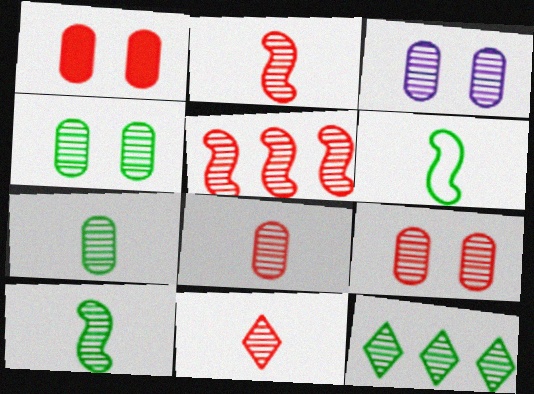[[2, 3, 12], 
[2, 8, 11], 
[3, 4, 9], 
[4, 10, 12], 
[5, 9, 11]]